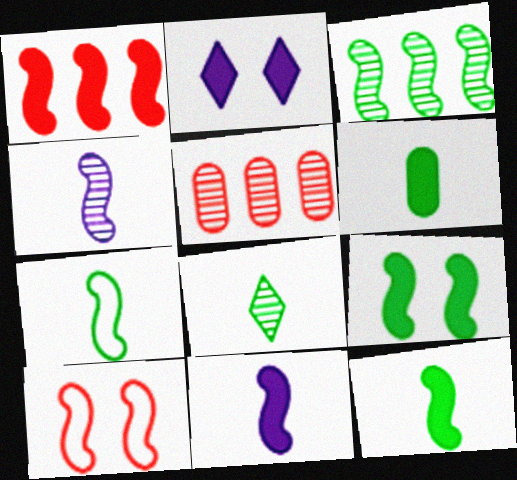[[1, 2, 6], 
[1, 9, 11], 
[2, 5, 7], 
[3, 7, 9], 
[3, 10, 11], 
[6, 7, 8]]